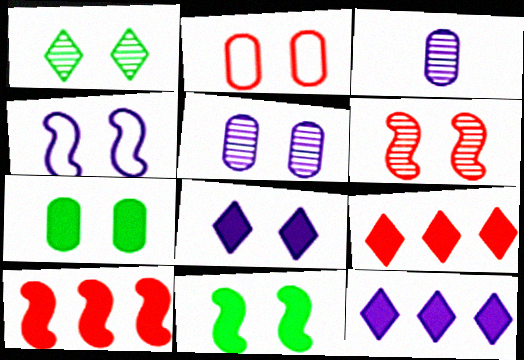[[1, 5, 6], 
[2, 5, 7], 
[3, 4, 12], 
[4, 5, 8], 
[4, 6, 11]]